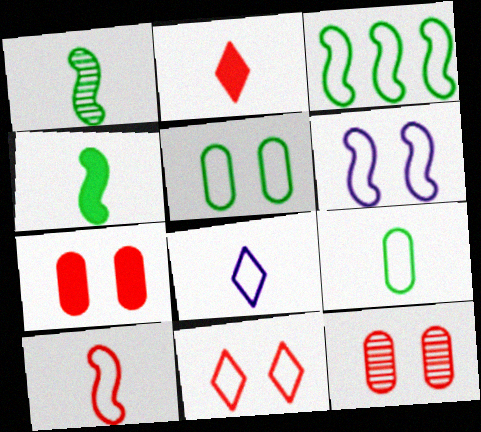[[3, 6, 10], 
[5, 6, 11], 
[8, 9, 10]]